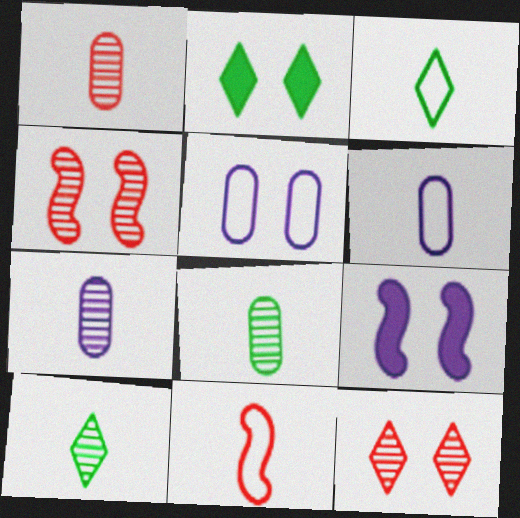[[1, 7, 8], 
[2, 4, 5], 
[3, 6, 11]]